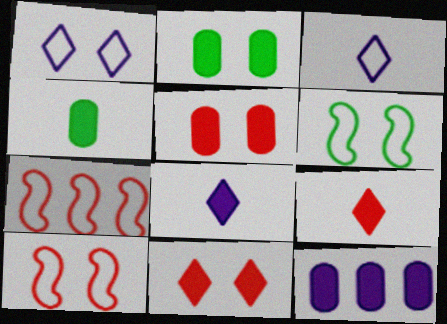[[4, 5, 12]]